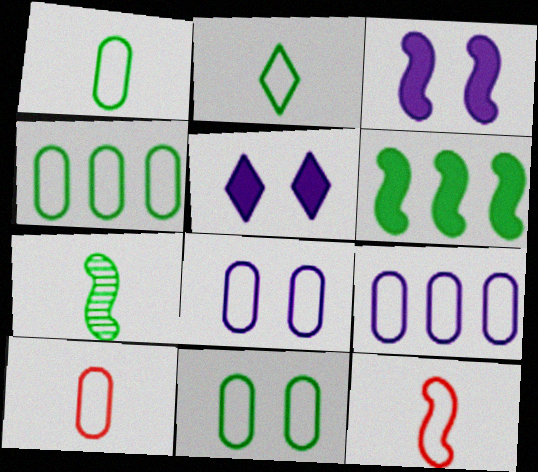[[1, 4, 11], 
[4, 8, 10], 
[9, 10, 11]]